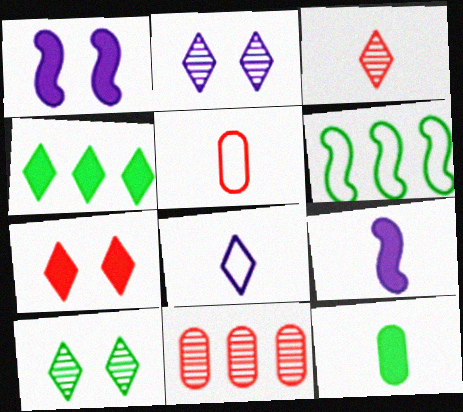[[6, 10, 12]]